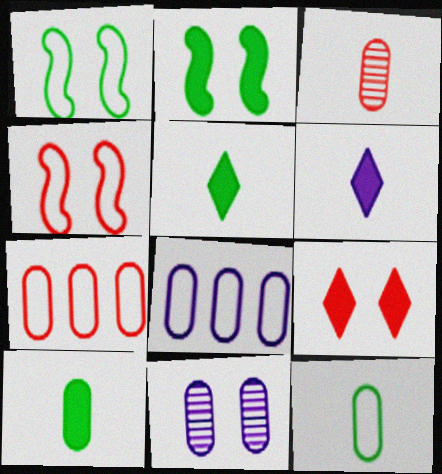[[1, 9, 11], 
[7, 10, 11]]